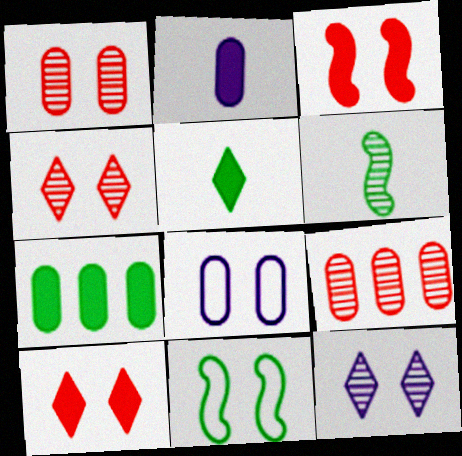[[6, 9, 12]]